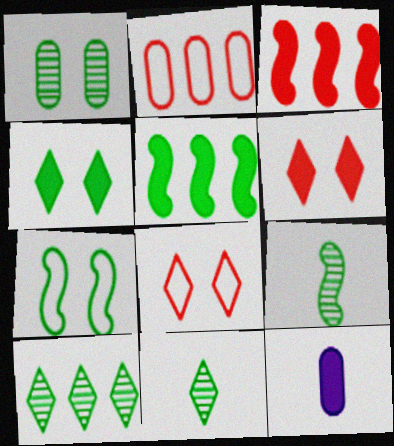[[1, 2, 12], 
[1, 4, 7], 
[1, 9, 10], 
[3, 4, 12], 
[5, 6, 12], 
[5, 7, 9]]